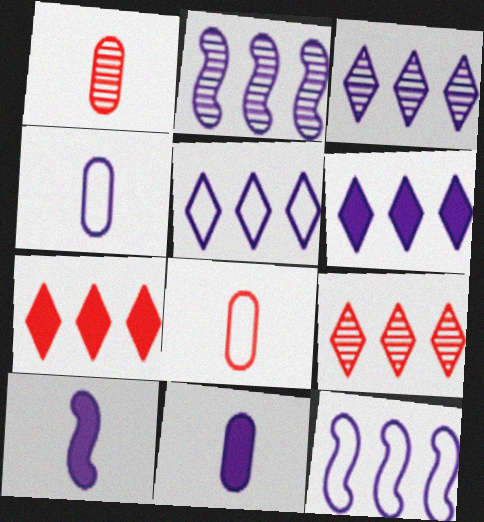[[3, 5, 6]]